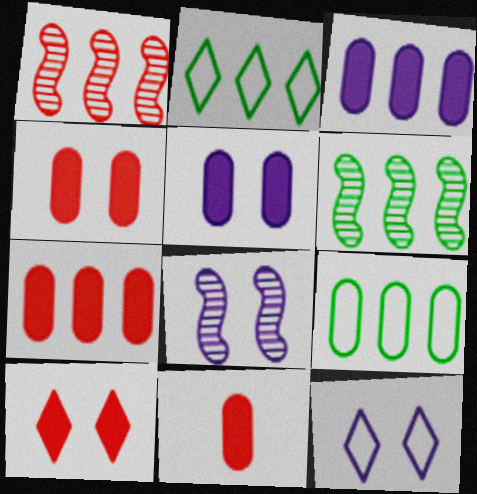[[1, 2, 3], 
[2, 8, 11], 
[4, 7, 11], 
[5, 8, 12], 
[6, 11, 12]]